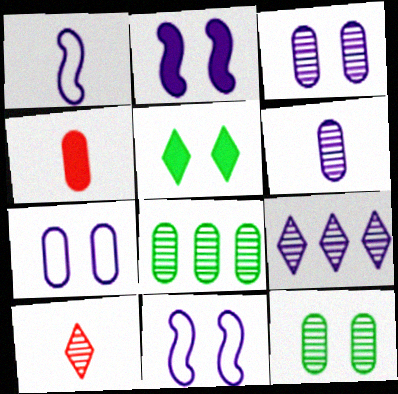[[4, 7, 8]]